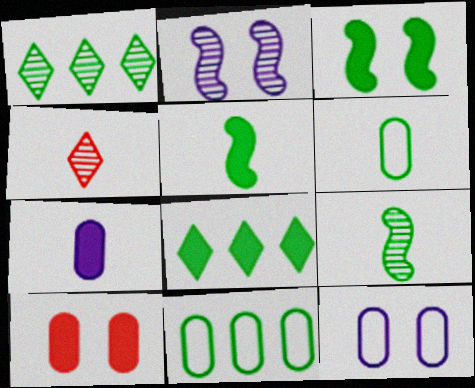[[1, 3, 6]]